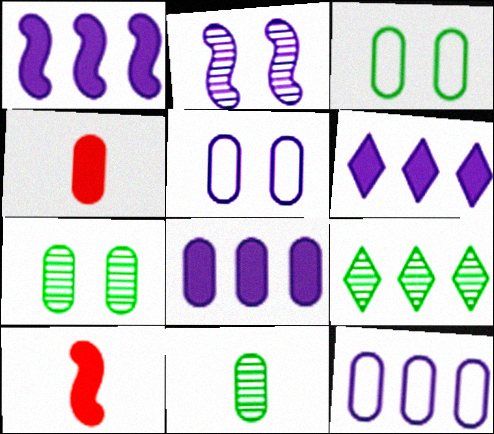[[1, 6, 8], 
[4, 7, 12], 
[5, 9, 10]]